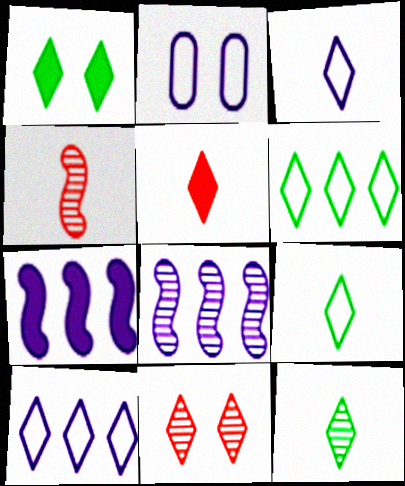[[1, 6, 12], 
[3, 5, 12]]